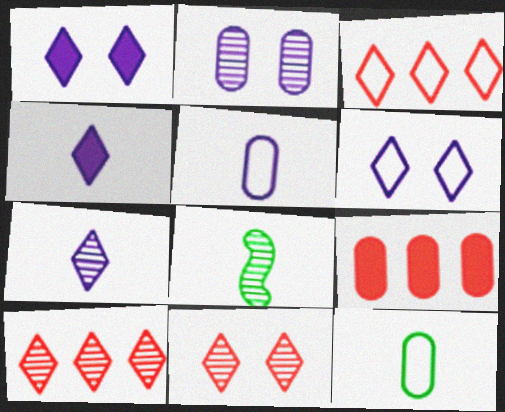[[2, 8, 10], 
[2, 9, 12], 
[6, 8, 9]]